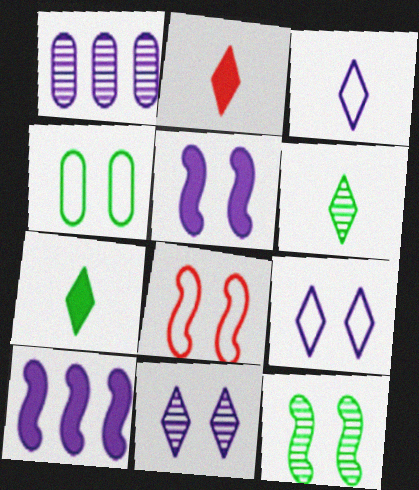[[1, 3, 5], 
[1, 7, 8], 
[2, 3, 6], 
[4, 8, 9], 
[5, 8, 12]]